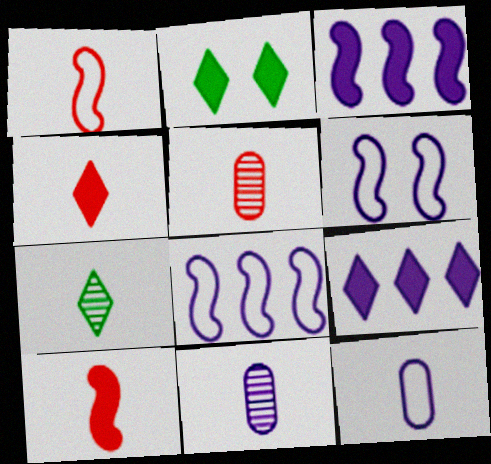[[1, 4, 5], 
[2, 4, 9], 
[2, 5, 8], 
[6, 9, 11], 
[7, 10, 12]]